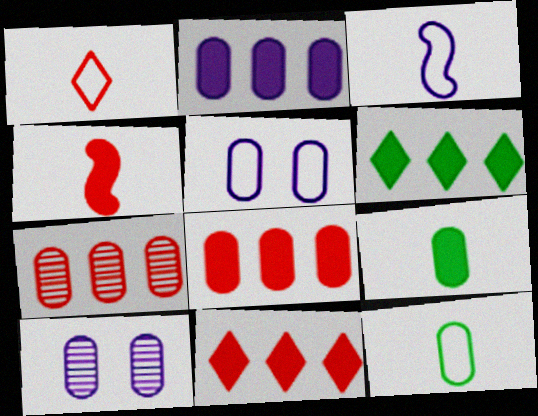[[1, 3, 12], 
[5, 7, 9], 
[8, 10, 12]]